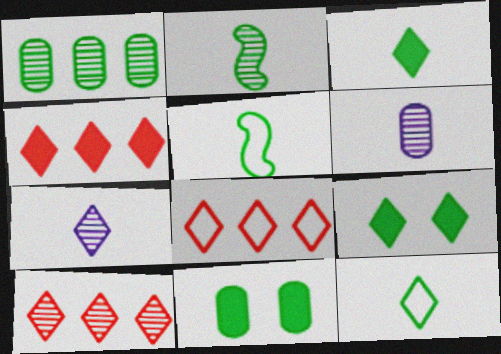[[1, 5, 9], 
[4, 8, 10], 
[7, 8, 9]]